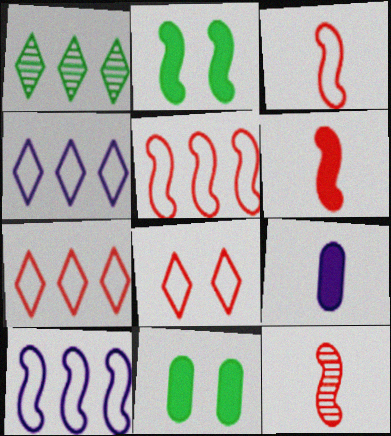[[2, 10, 12], 
[3, 6, 12], 
[4, 11, 12]]